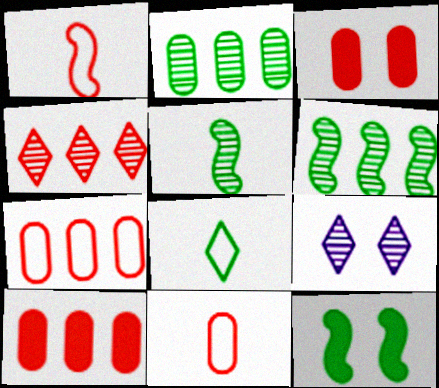[[1, 3, 4], 
[2, 8, 12]]